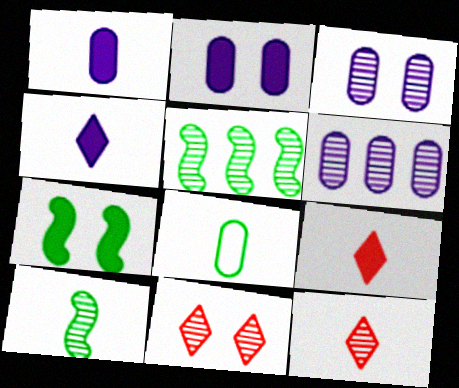[[3, 5, 12], 
[6, 10, 11]]